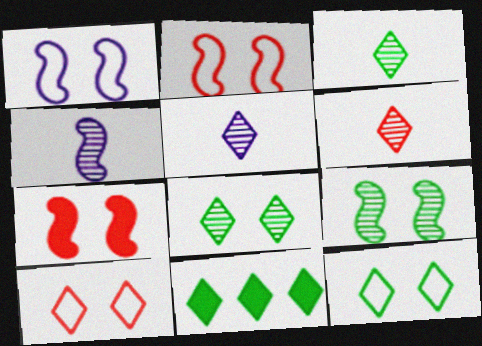[[1, 7, 9], 
[3, 5, 6], 
[3, 11, 12], 
[5, 10, 11]]